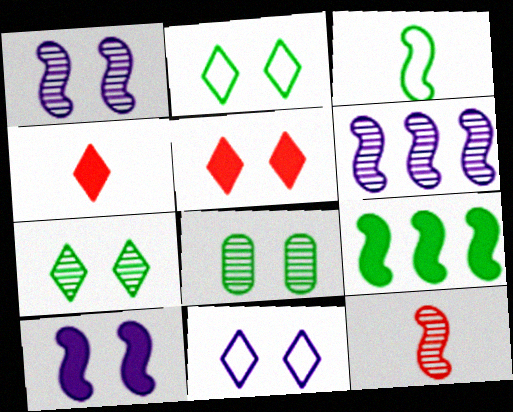[[5, 7, 11]]